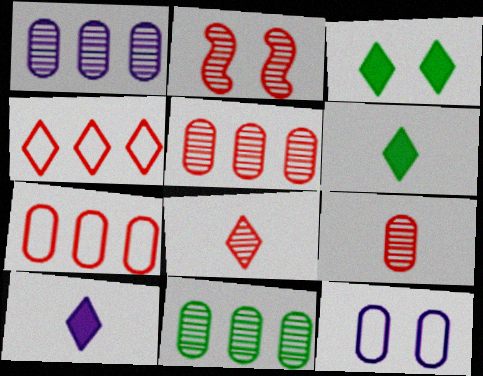[[1, 5, 11], 
[2, 3, 12], 
[2, 5, 8]]